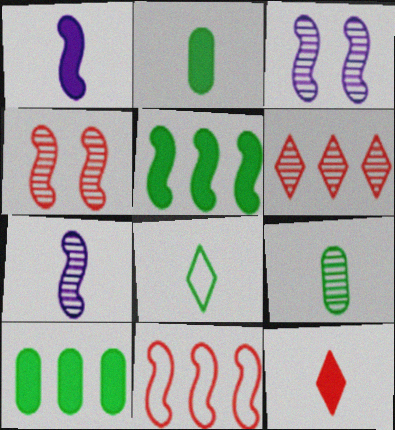[[1, 2, 12], 
[3, 6, 9]]